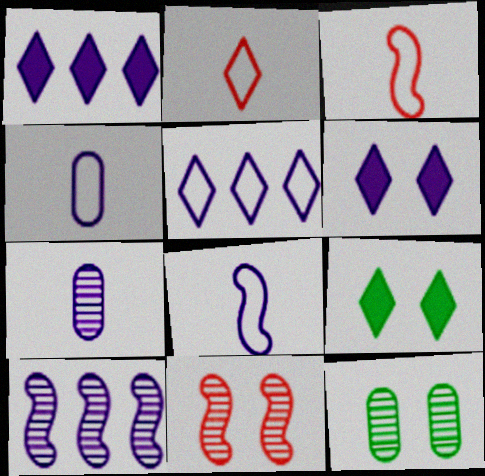[[1, 3, 12], 
[4, 6, 10]]